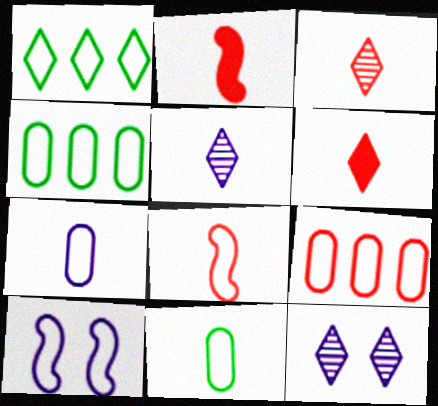[[1, 6, 12], 
[2, 4, 12], 
[2, 5, 11]]